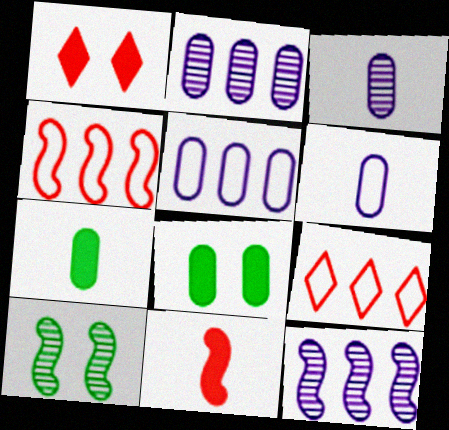[]